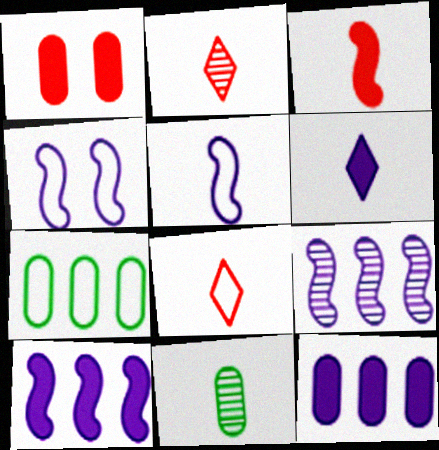[[4, 7, 8]]